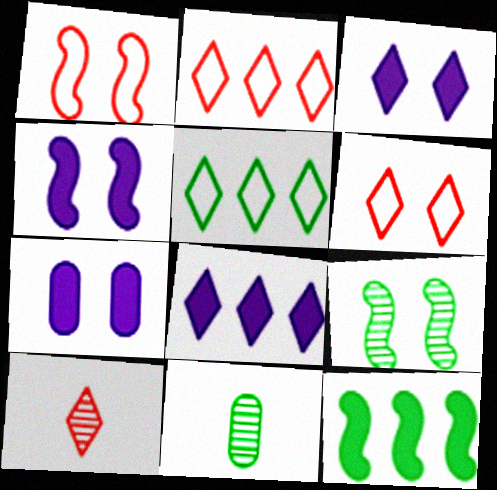[[1, 4, 9], 
[1, 8, 11], 
[2, 4, 11], 
[3, 4, 7], 
[3, 5, 10], 
[6, 7, 9]]